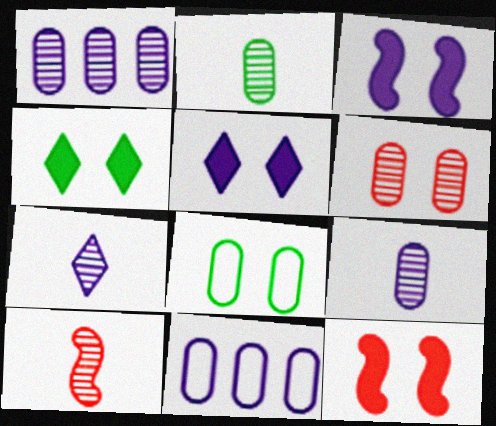[[1, 2, 6], 
[2, 7, 10], 
[3, 7, 11], 
[4, 10, 11]]